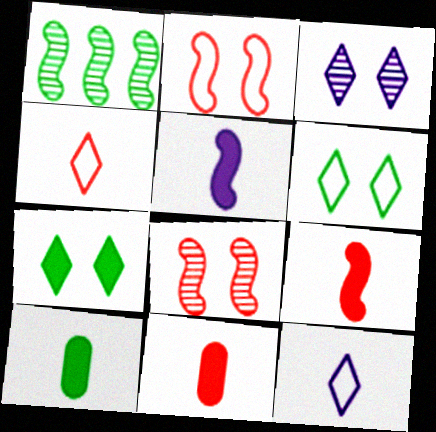[[1, 2, 5], 
[1, 6, 10]]